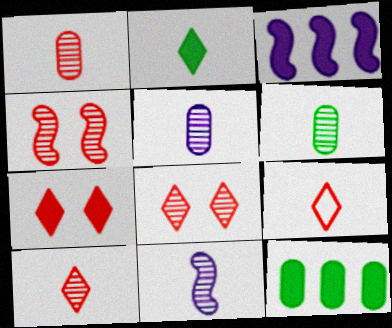[[1, 5, 6], 
[6, 10, 11]]